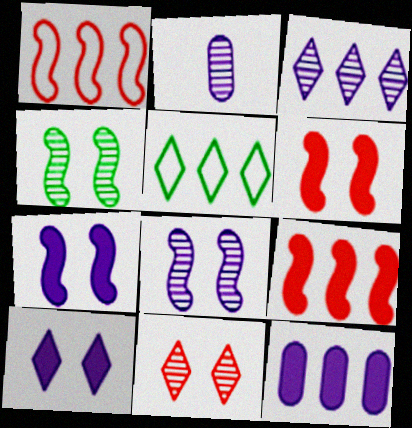[[2, 3, 8], 
[2, 5, 6]]